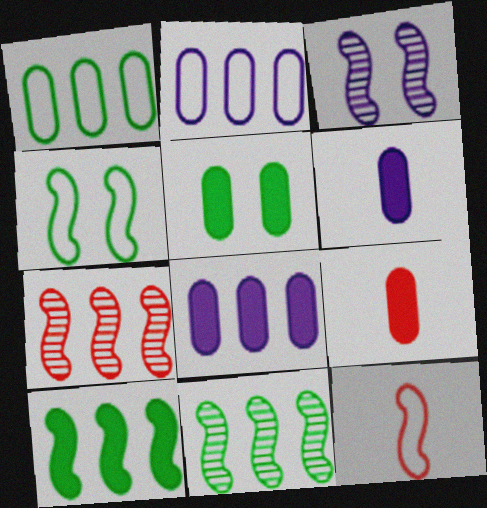[[3, 10, 12], 
[5, 8, 9]]